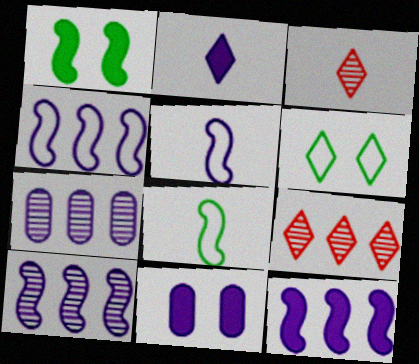[[2, 6, 9], 
[2, 11, 12], 
[4, 10, 12], 
[8, 9, 11]]